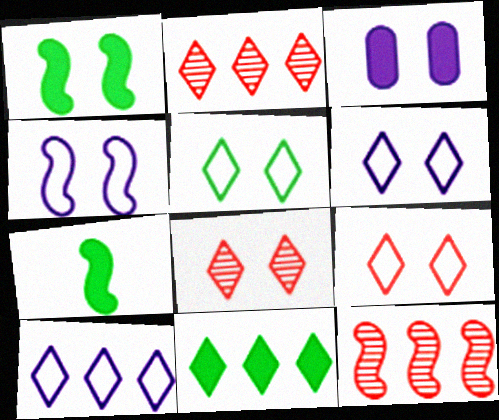[[2, 10, 11], 
[4, 7, 12], 
[5, 6, 9]]